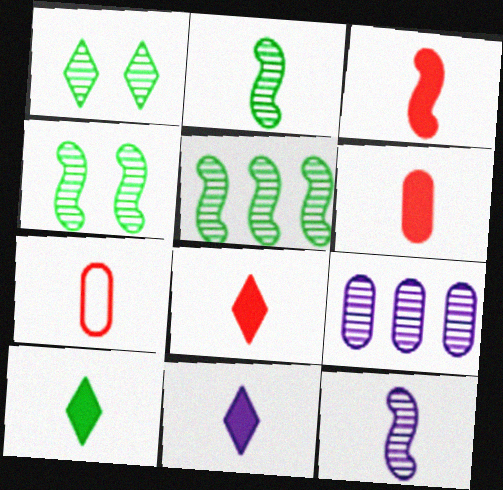[[2, 4, 5], 
[2, 7, 11], 
[3, 6, 8], 
[7, 10, 12], 
[8, 10, 11]]